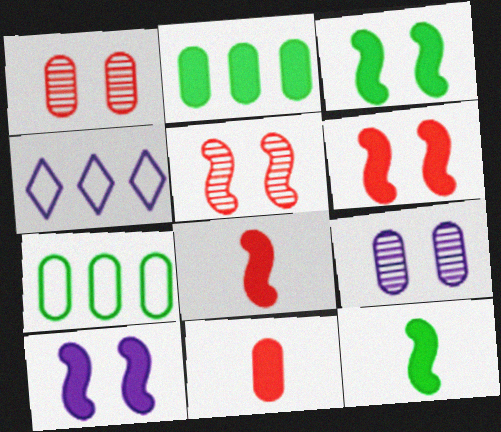[[1, 4, 12], 
[3, 6, 10], 
[7, 9, 11]]